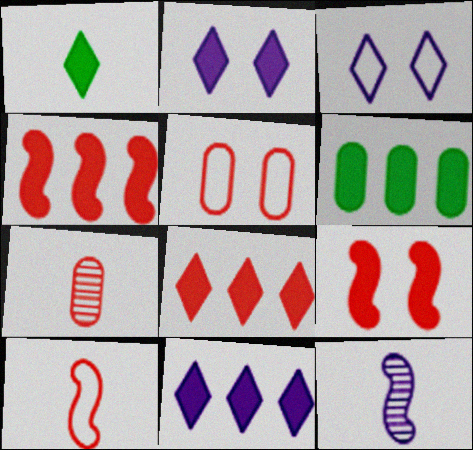[[1, 2, 8], 
[4, 6, 11]]